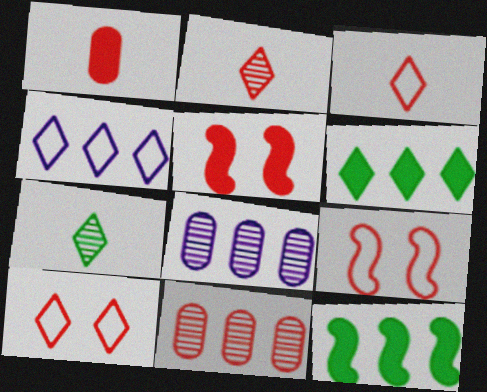[[3, 5, 11], 
[4, 11, 12]]